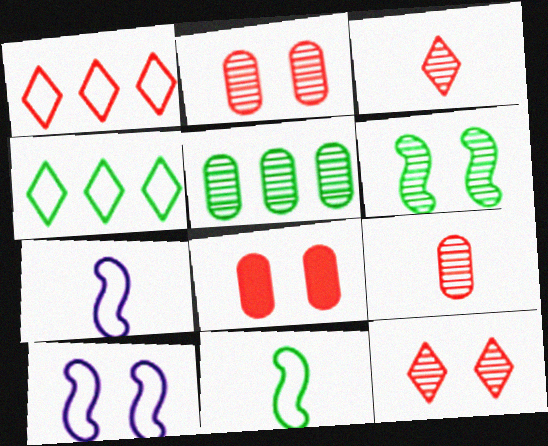[]